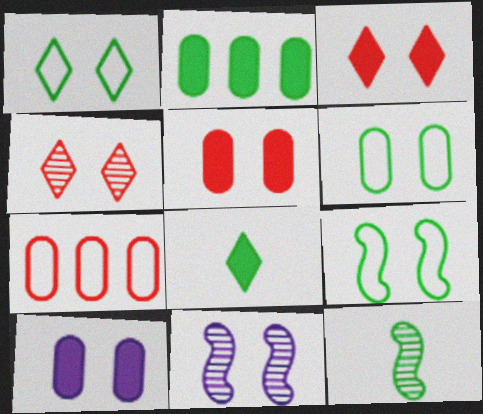[[1, 2, 12], 
[1, 5, 11], 
[1, 6, 9], 
[3, 6, 11], 
[4, 9, 10], 
[7, 8, 11]]